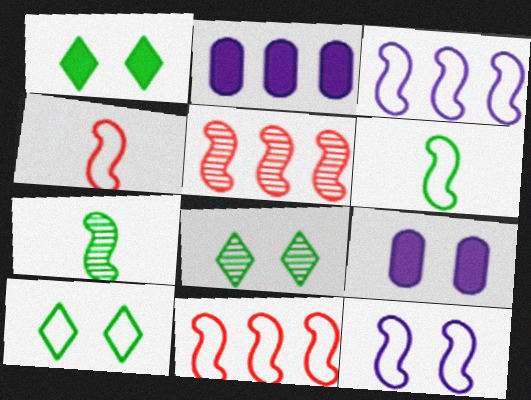[[1, 8, 10], 
[2, 4, 8], 
[6, 11, 12]]